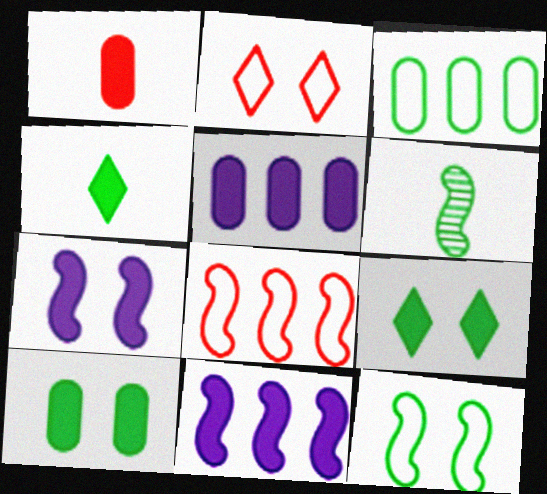[[1, 5, 10], 
[1, 9, 11], 
[2, 5, 6], 
[3, 6, 9], 
[6, 7, 8]]